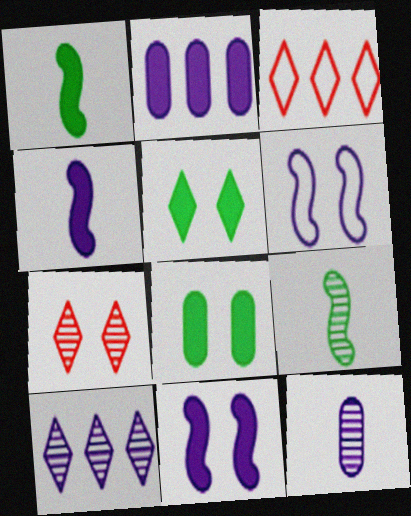[[6, 7, 8]]